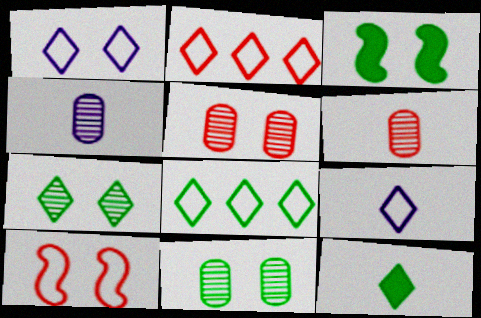[[1, 3, 5], 
[2, 3, 4], 
[7, 8, 12]]